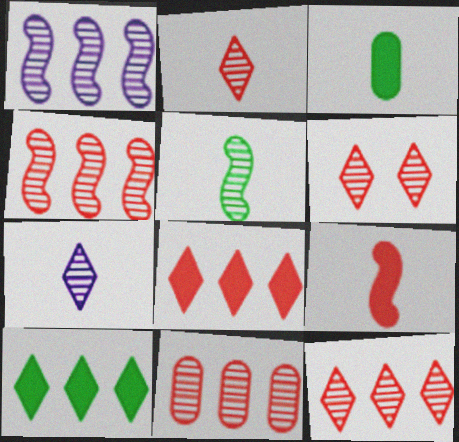[[2, 6, 12], 
[4, 11, 12]]